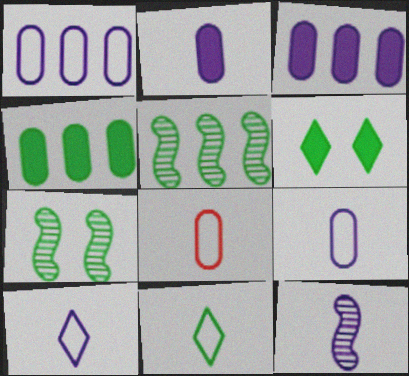[[2, 10, 12], 
[4, 7, 11]]